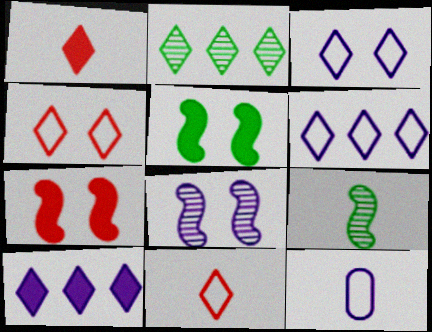[[1, 2, 3], 
[1, 9, 12], 
[2, 7, 12], 
[8, 10, 12]]